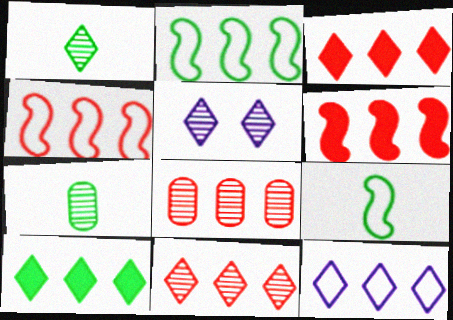[[1, 5, 11], 
[3, 4, 8], 
[10, 11, 12]]